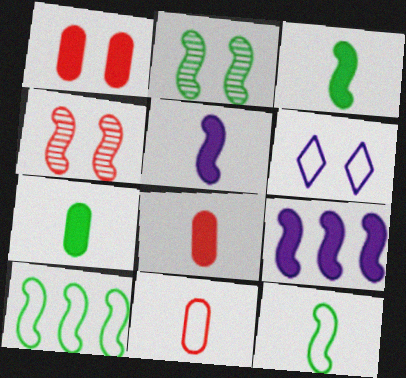[[1, 2, 6], 
[2, 3, 10], 
[4, 5, 10], 
[4, 9, 12], 
[6, 10, 11]]